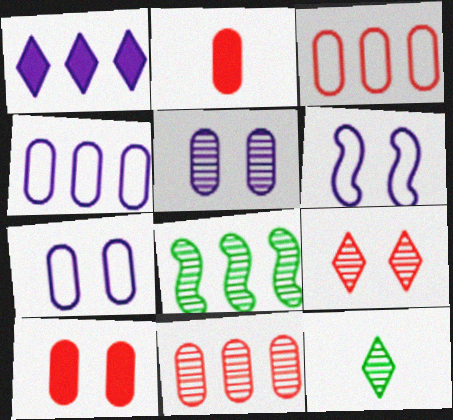[[1, 3, 8]]